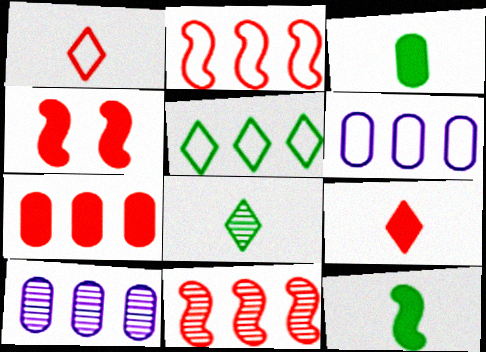[[2, 5, 6], 
[4, 6, 8], 
[4, 7, 9]]